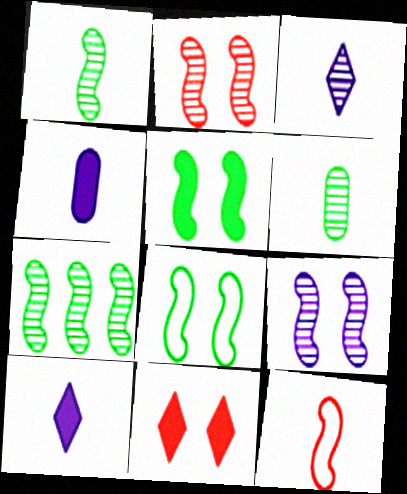[[6, 10, 12]]